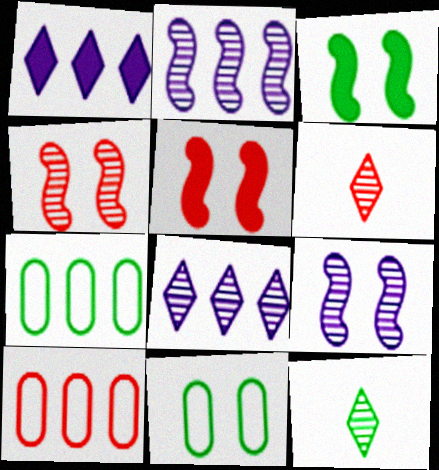[[3, 7, 12], 
[5, 6, 10]]